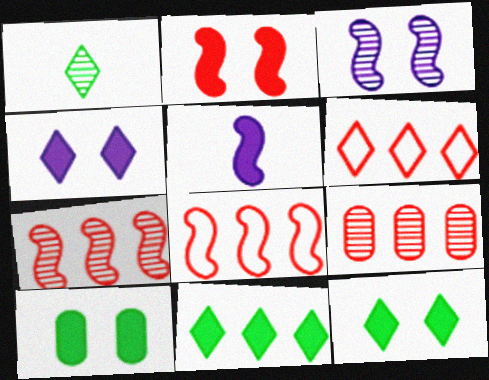[[1, 3, 9], 
[1, 4, 6], 
[2, 4, 10]]